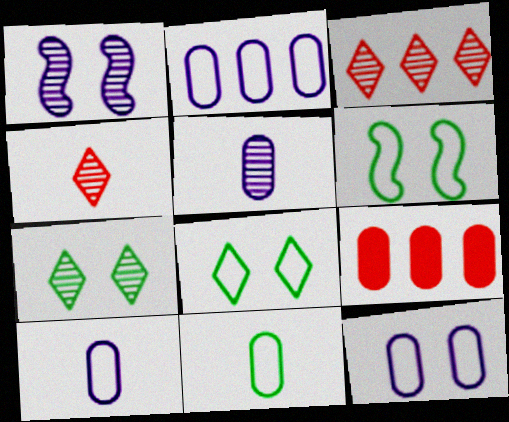[[2, 10, 12]]